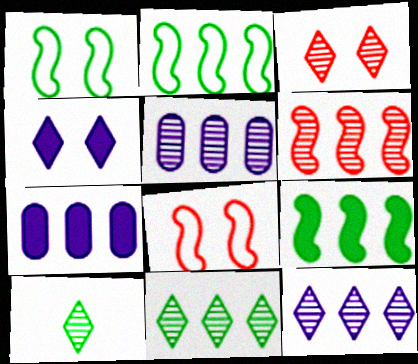[[3, 10, 12], 
[5, 6, 11], 
[7, 8, 10]]